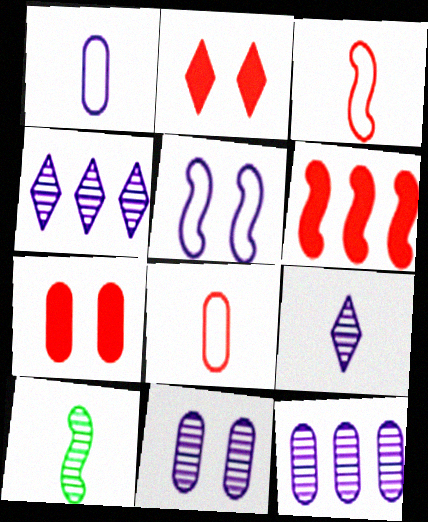[[5, 6, 10]]